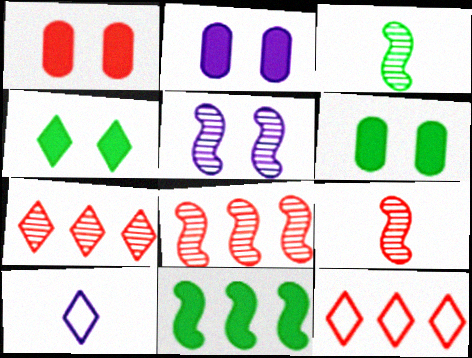[[1, 2, 6], 
[1, 9, 12], 
[2, 3, 12], 
[3, 5, 8], 
[4, 7, 10], 
[6, 8, 10]]